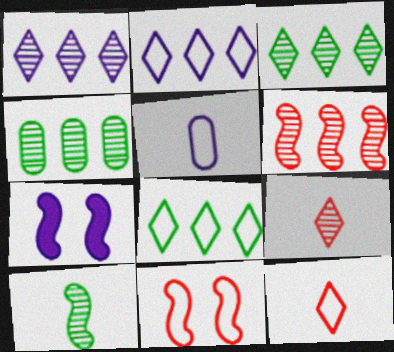[[1, 4, 6], 
[1, 5, 7], 
[4, 7, 12], 
[5, 8, 11]]